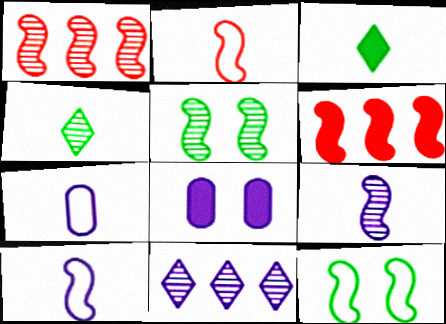[[1, 5, 9], 
[3, 6, 8], 
[5, 6, 10], 
[6, 9, 12], 
[8, 10, 11]]